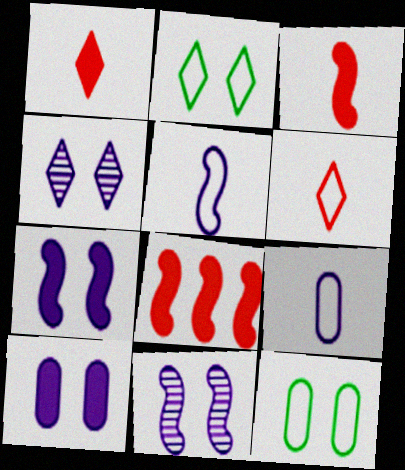[]